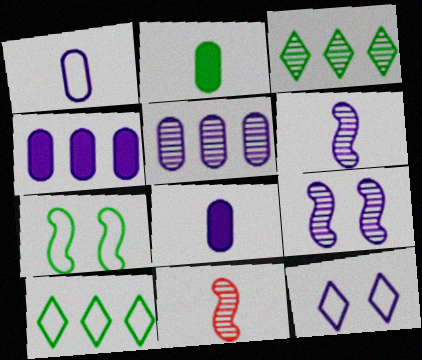[[2, 3, 7], 
[4, 6, 12]]